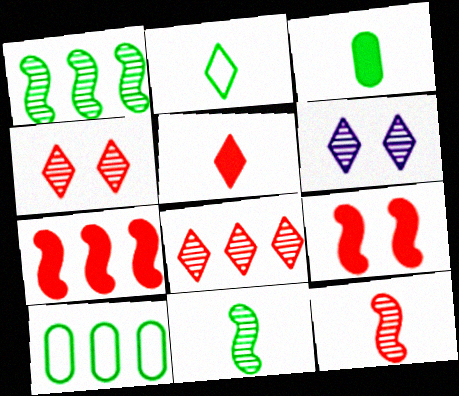[[2, 3, 11]]